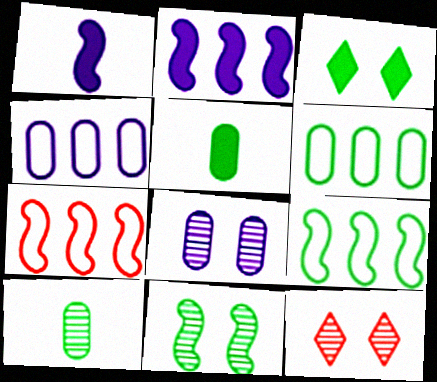[[1, 6, 12], 
[1, 7, 11], 
[3, 9, 10], 
[8, 11, 12]]